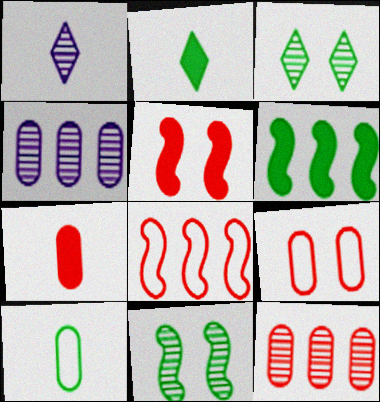[[1, 6, 9], 
[1, 11, 12], 
[3, 6, 10], 
[7, 9, 12]]